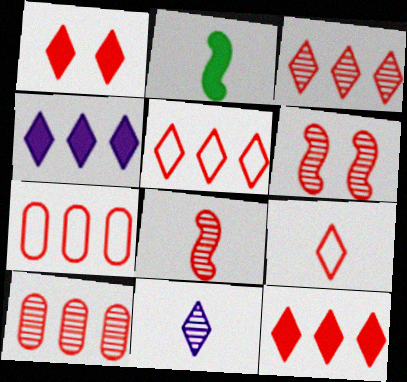[[1, 3, 9], 
[1, 7, 8], 
[3, 5, 12]]